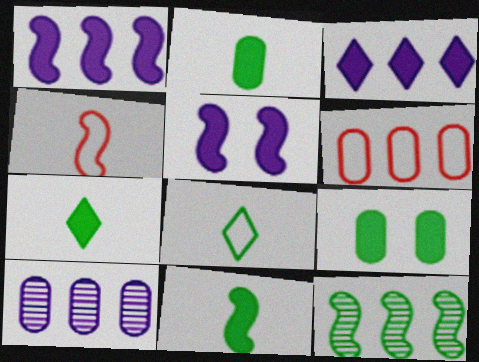[[2, 7, 11], 
[3, 6, 12], 
[4, 5, 12], 
[8, 9, 12]]